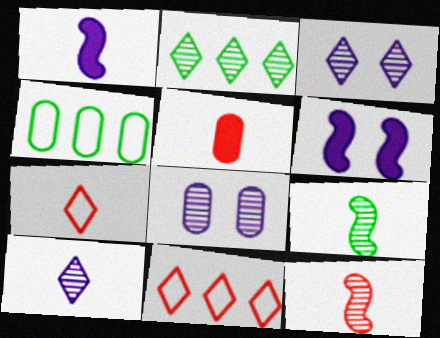[[2, 8, 12], 
[4, 5, 8], 
[5, 7, 12]]